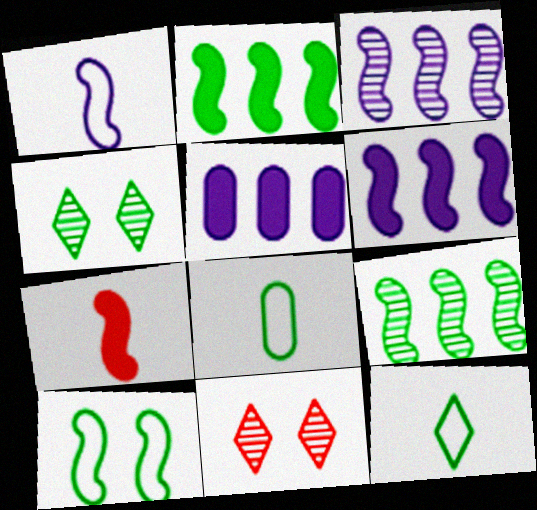[[2, 4, 8], 
[3, 7, 10], 
[6, 8, 11]]